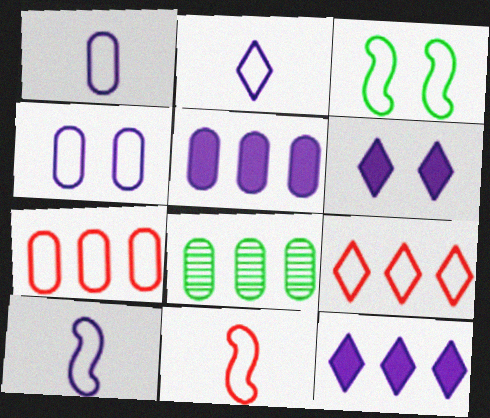[[1, 2, 10], 
[1, 3, 9], 
[2, 3, 7], 
[5, 7, 8], 
[6, 8, 11]]